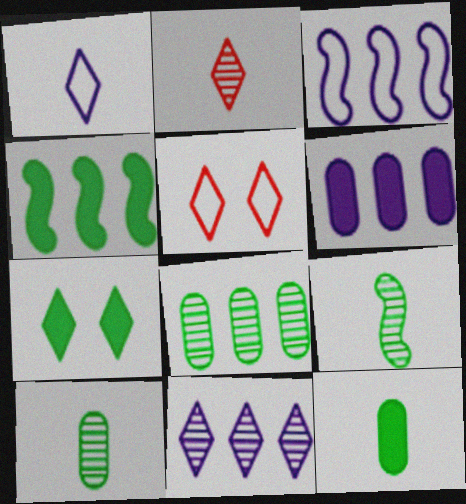[[3, 6, 11], 
[4, 7, 12], 
[5, 6, 9]]